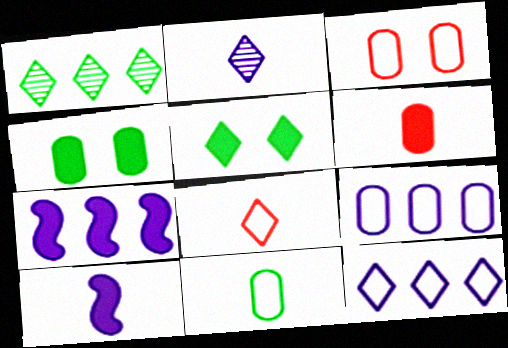[[1, 3, 10], 
[3, 9, 11], 
[5, 6, 7]]